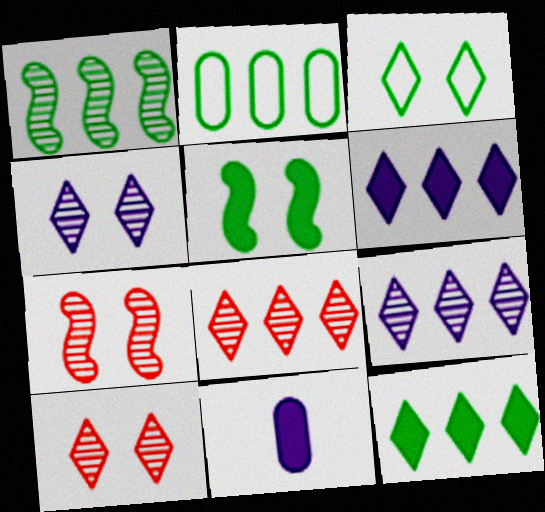[[1, 2, 12]]